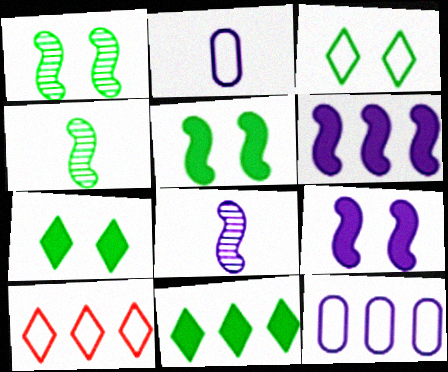[]